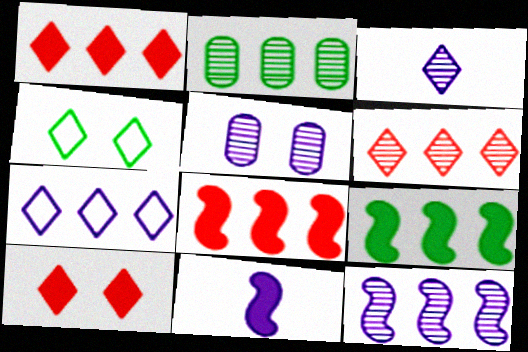[[1, 3, 4], 
[2, 6, 12], 
[2, 7, 8], 
[3, 5, 12], 
[5, 7, 11]]